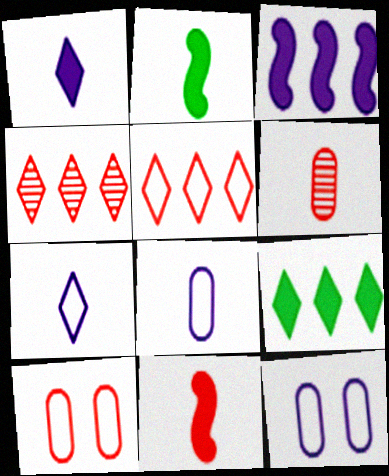[[2, 4, 12], 
[2, 6, 7], 
[4, 10, 11]]